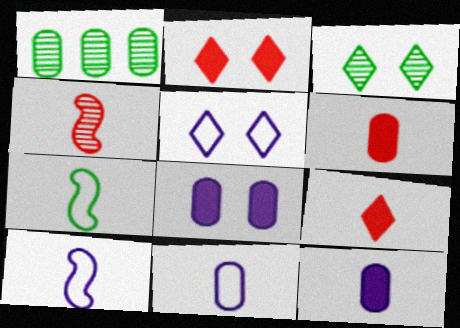[[1, 2, 10], 
[2, 3, 5]]